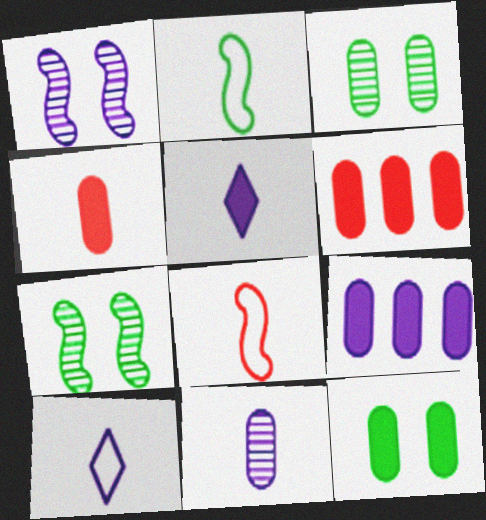[[1, 9, 10], 
[4, 9, 12], 
[6, 7, 10]]